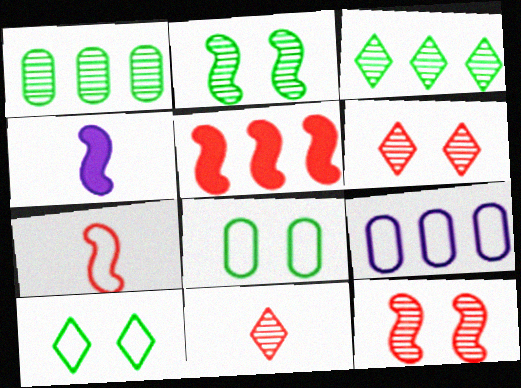[[3, 5, 9], 
[5, 7, 12], 
[7, 9, 10]]